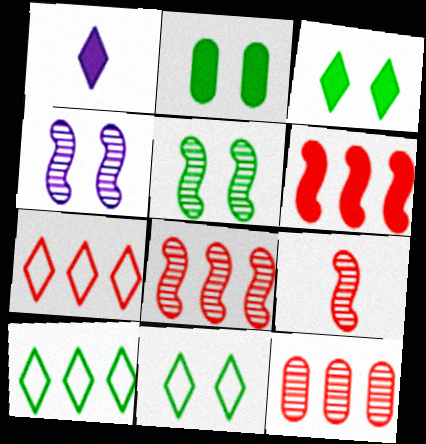[[1, 2, 6], 
[2, 5, 11], 
[6, 7, 12]]